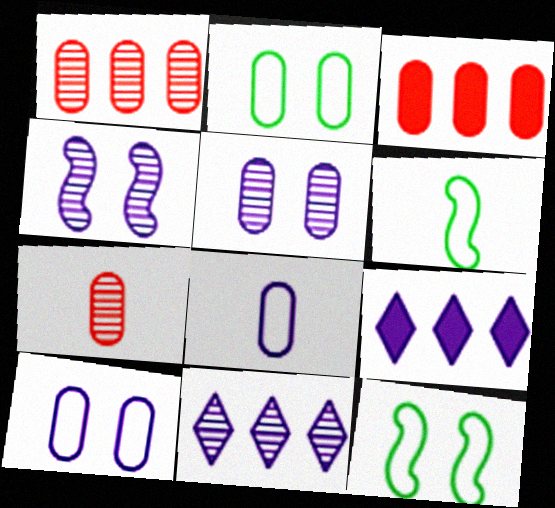[[4, 8, 9], 
[7, 9, 12]]